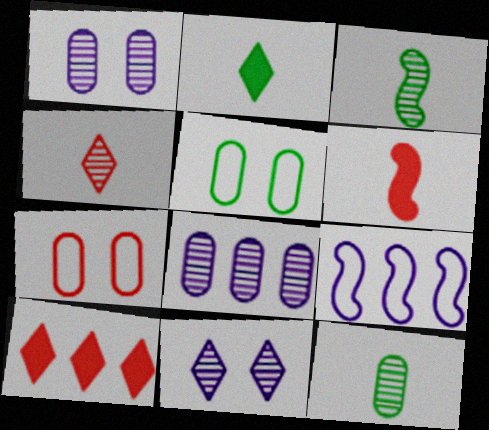[]